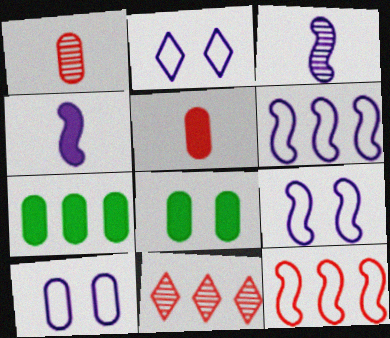[[1, 7, 10], 
[2, 9, 10], 
[6, 7, 11]]